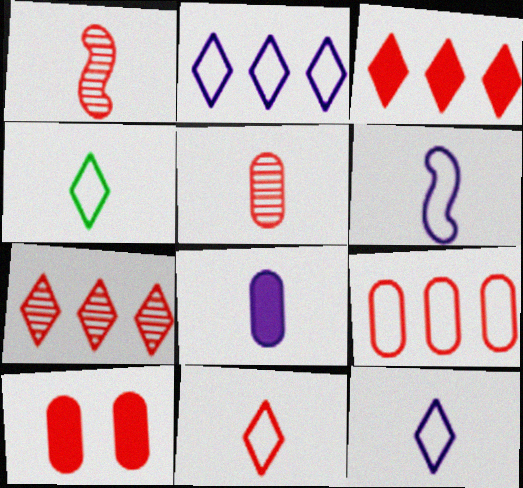[[1, 4, 8], 
[4, 11, 12], 
[5, 9, 10]]